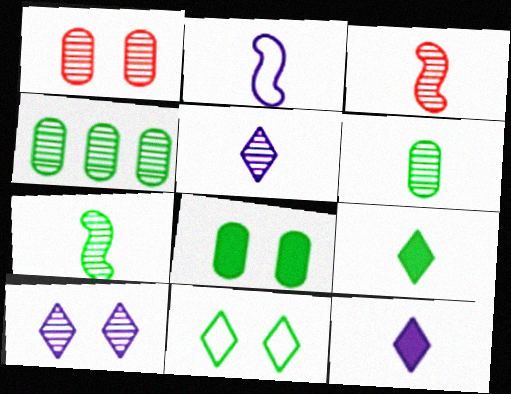[[3, 4, 10], 
[3, 5, 6]]